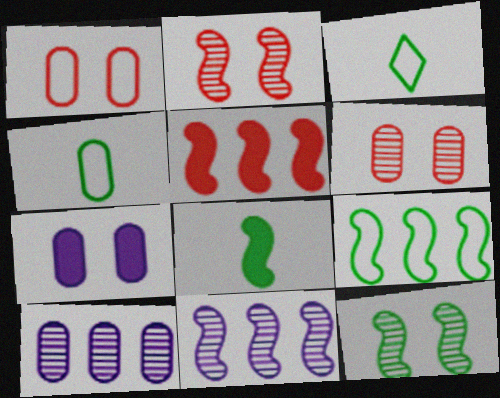[[5, 9, 11], 
[8, 9, 12]]